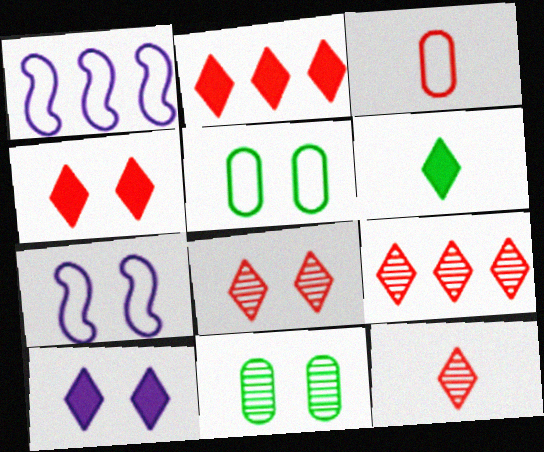[[2, 6, 10], 
[4, 7, 11], 
[8, 9, 12]]